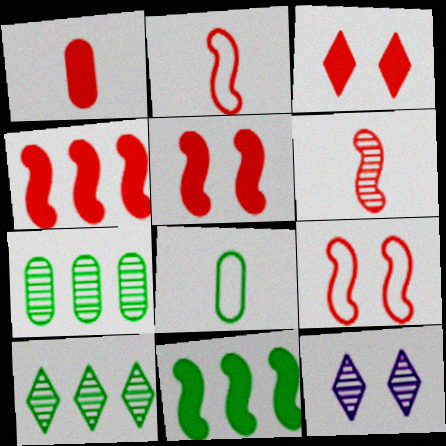[[1, 3, 4], 
[4, 6, 9], 
[4, 8, 12], 
[6, 7, 12]]